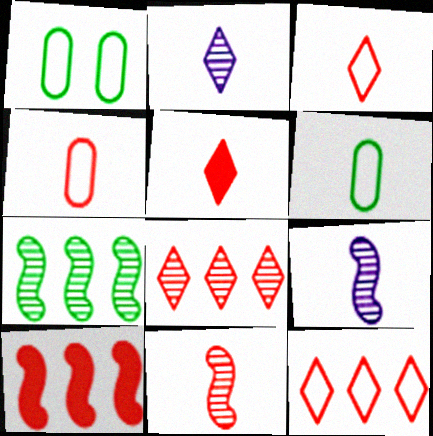[[1, 2, 10], 
[4, 5, 11], 
[5, 6, 9]]